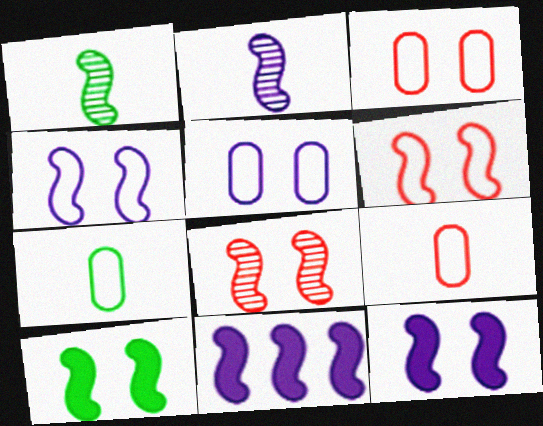[[1, 6, 11], 
[2, 4, 11], 
[4, 8, 10]]